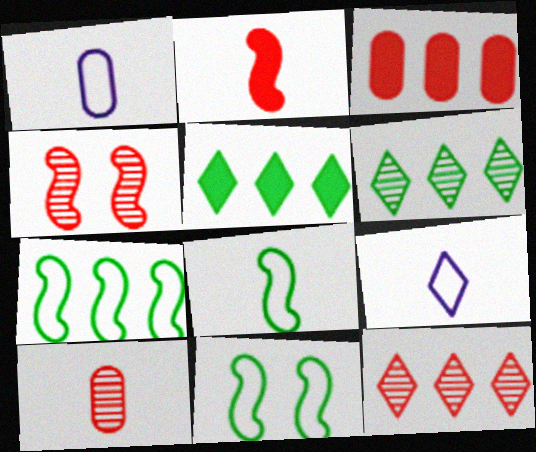[[1, 4, 5], 
[4, 10, 12], 
[7, 8, 11]]